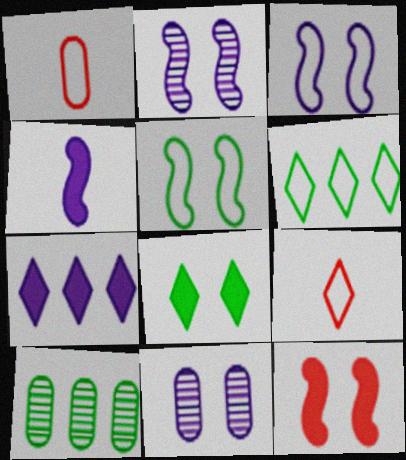[[1, 3, 6], 
[2, 5, 12]]